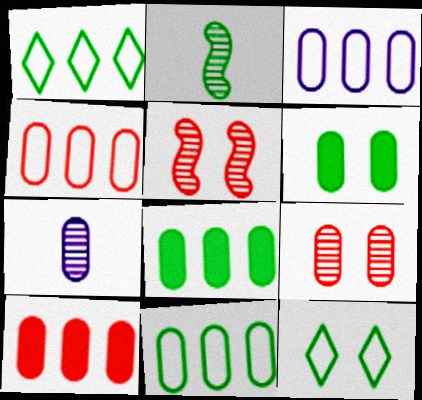[[1, 2, 6], 
[2, 8, 12], 
[3, 4, 11], 
[4, 6, 7]]